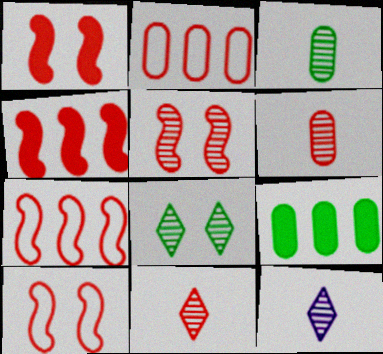[[1, 2, 11], 
[1, 5, 10], 
[9, 10, 12]]